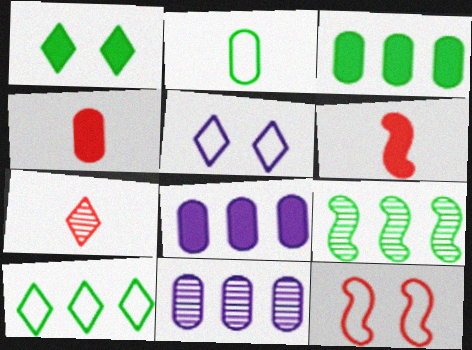[[1, 2, 9], 
[1, 6, 8], 
[3, 9, 10], 
[4, 5, 9]]